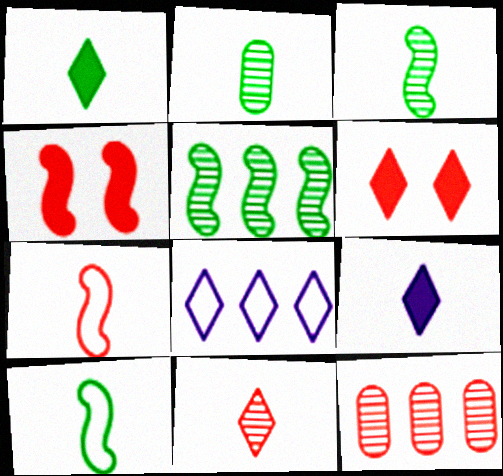[[1, 2, 10], 
[2, 4, 8], 
[2, 7, 9], 
[6, 7, 12]]